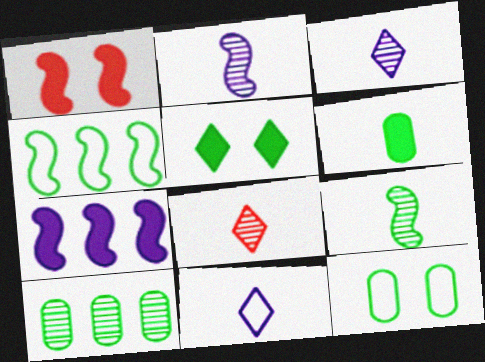[[1, 2, 4], 
[1, 10, 11], 
[6, 10, 12], 
[7, 8, 12]]